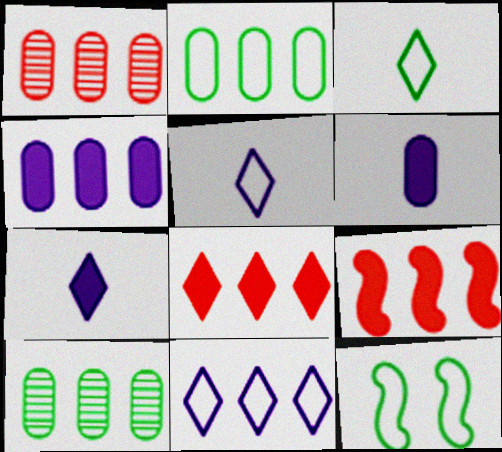[[1, 2, 4], 
[1, 7, 12], 
[2, 3, 12], 
[9, 10, 11]]